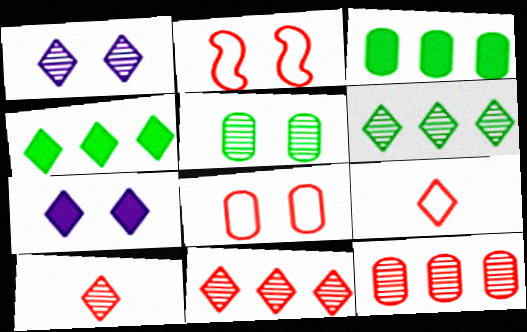[[1, 4, 9], 
[1, 6, 10], 
[2, 5, 7], 
[6, 7, 9]]